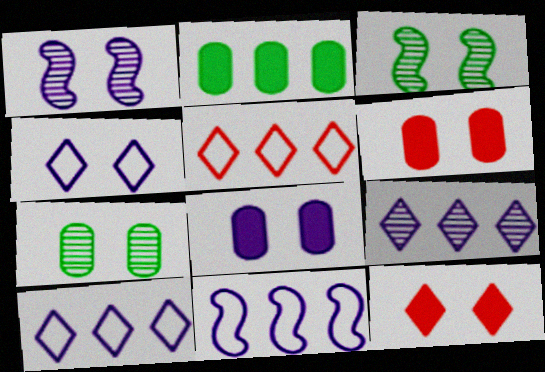[[1, 4, 8], 
[3, 4, 6]]